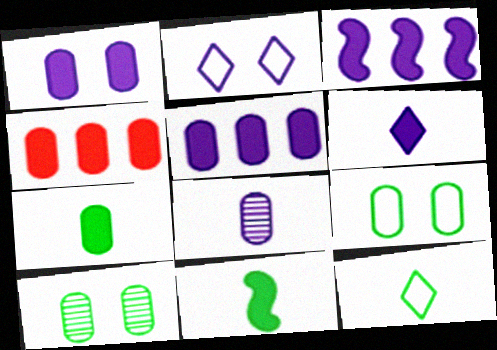[[1, 3, 6], 
[1, 4, 7], 
[2, 3, 8], 
[4, 8, 9]]